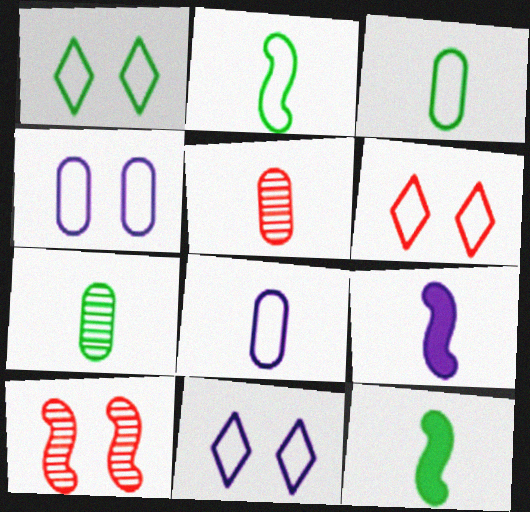[[1, 6, 11]]